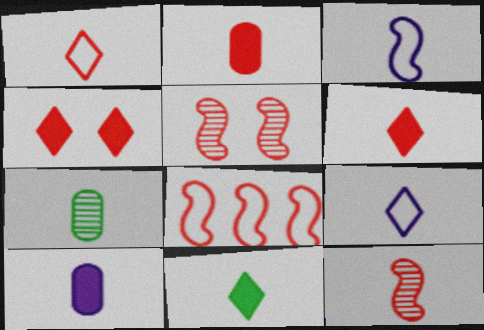[[1, 2, 12], 
[3, 6, 7]]